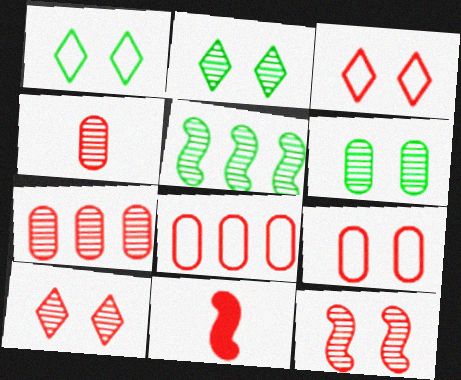[[3, 7, 11], 
[8, 10, 11]]